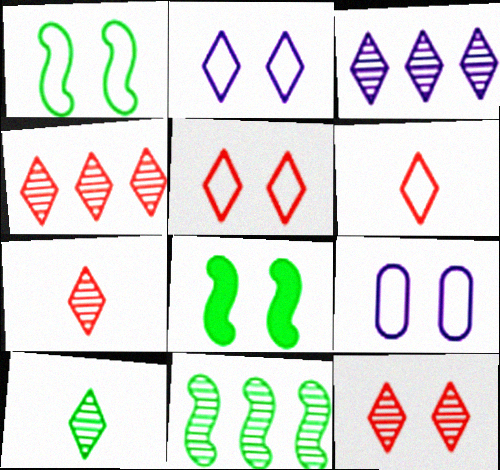[[1, 5, 9], 
[3, 10, 12], 
[4, 7, 12], 
[8, 9, 12]]